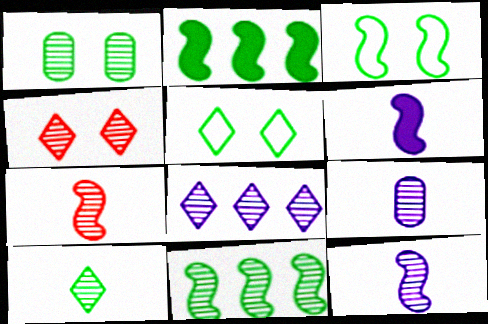[[1, 7, 8], 
[1, 10, 11], 
[4, 8, 10], 
[4, 9, 11], 
[7, 9, 10]]